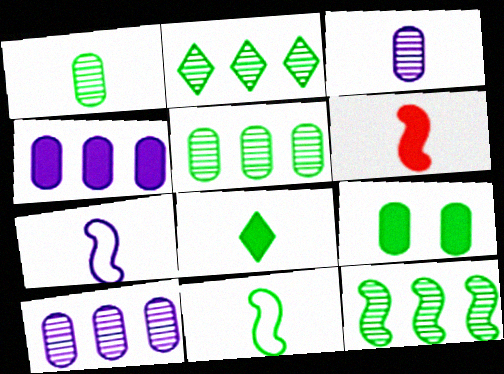[[1, 8, 11], 
[2, 5, 12], 
[2, 9, 11]]